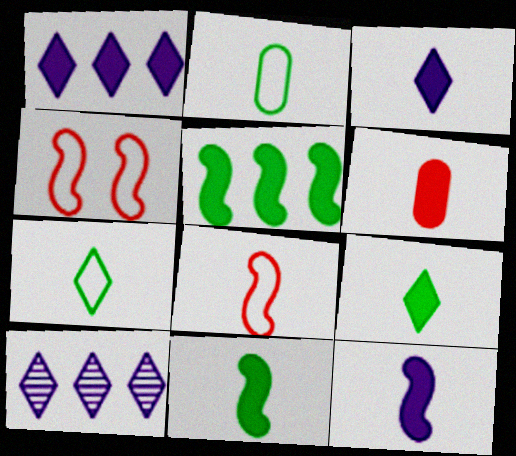[[3, 6, 11], 
[6, 9, 12]]